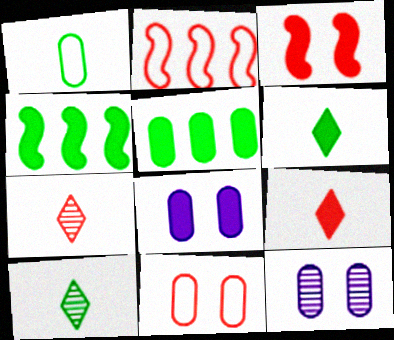[[2, 6, 12], 
[2, 8, 10], 
[4, 8, 9]]